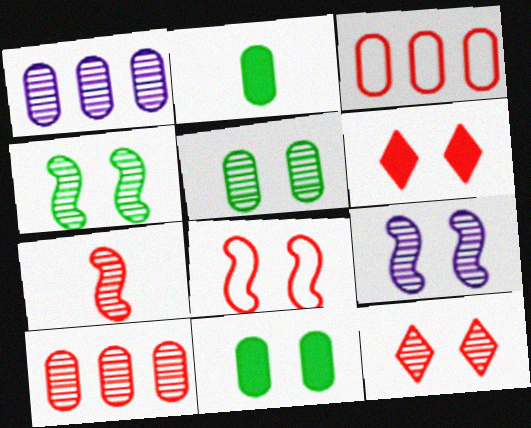[[3, 6, 7], 
[5, 9, 12], 
[7, 10, 12]]